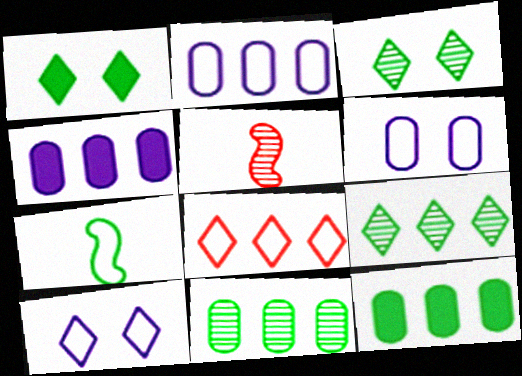[[1, 2, 5], 
[1, 7, 11], 
[3, 7, 12], 
[5, 10, 12], 
[6, 7, 8]]